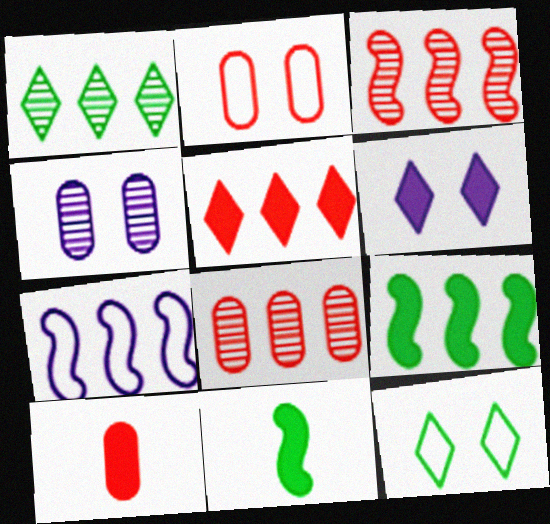[[2, 8, 10], 
[3, 7, 9], 
[6, 9, 10]]